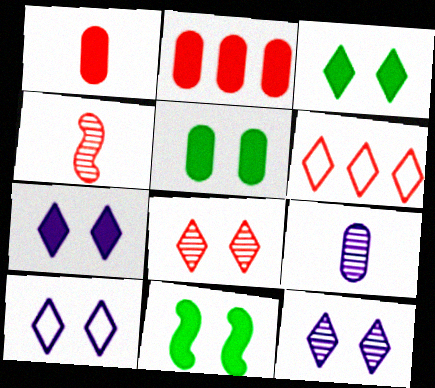[[3, 5, 11], 
[3, 8, 10], 
[6, 9, 11], 
[7, 10, 12]]